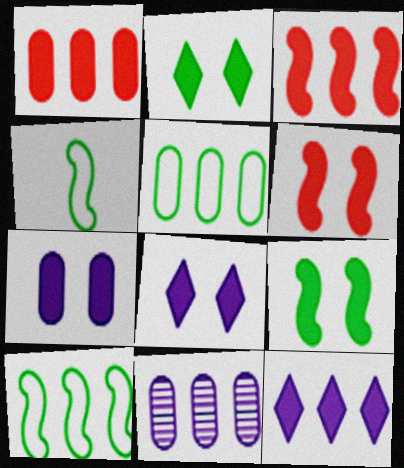[[1, 5, 11], 
[2, 6, 7]]